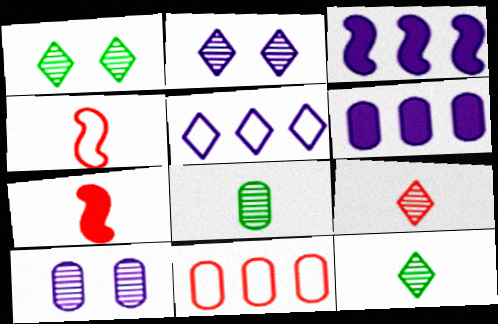[[1, 4, 6]]